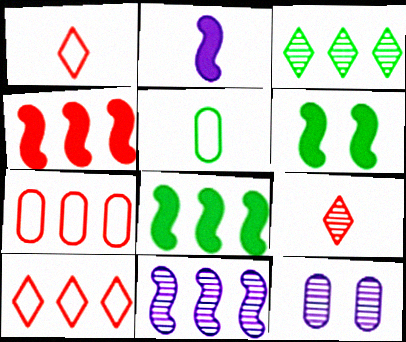[[1, 8, 12], 
[2, 4, 6], 
[2, 5, 9], 
[3, 5, 6]]